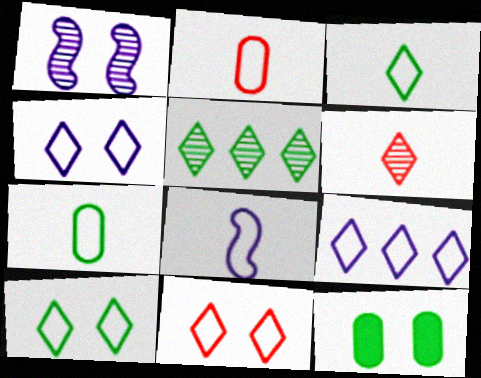[[1, 11, 12], 
[2, 3, 8], 
[3, 9, 11], 
[4, 10, 11]]